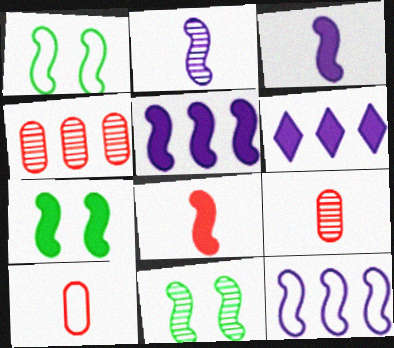[[1, 6, 9], 
[1, 7, 11], 
[5, 7, 8], 
[6, 10, 11], 
[8, 11, 12]]